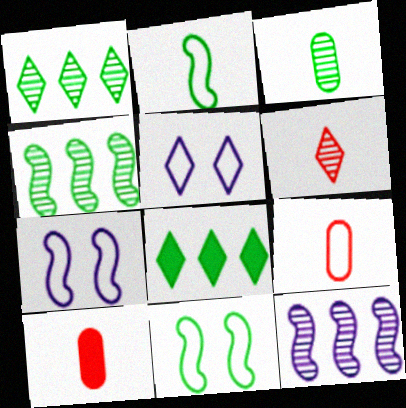[[1, 7, 10], 
[3, 8, 11], 
[4, 5, 10], 
[5, 6, 8]]